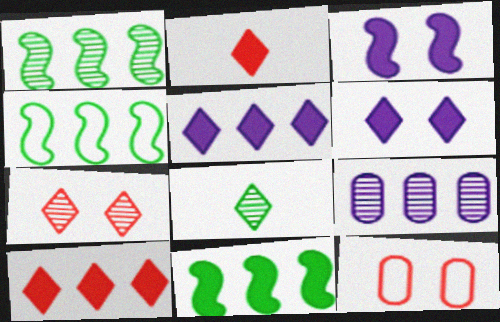[[1, 4, 11], 
[4, 9, 10]]